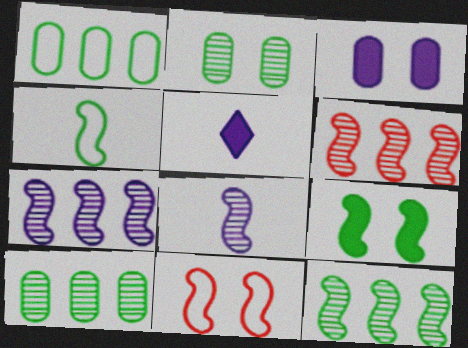[[4, 9, 12], 
[5, 10, 11], 
[6, 7, 12]]